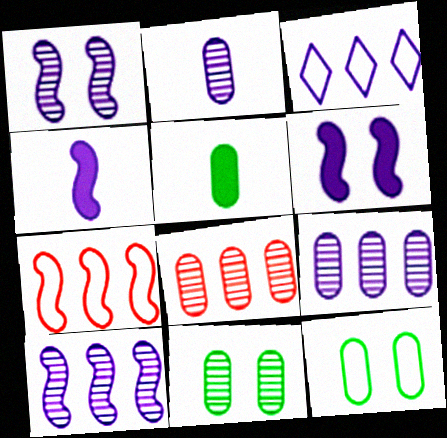[[2, 3, 6], 
[2, 8, 11]]